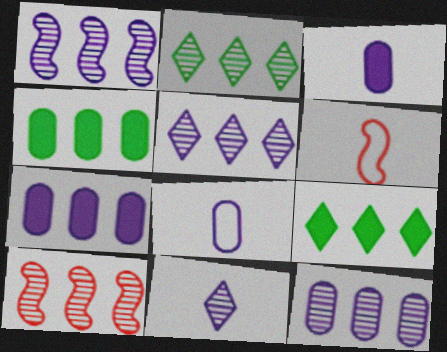[[1, 5, 12], 
[2, 10, 12]]